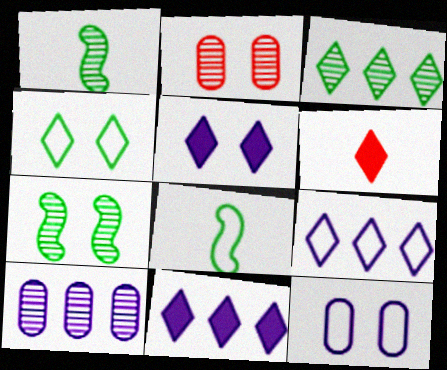[[2, 8, 11]]